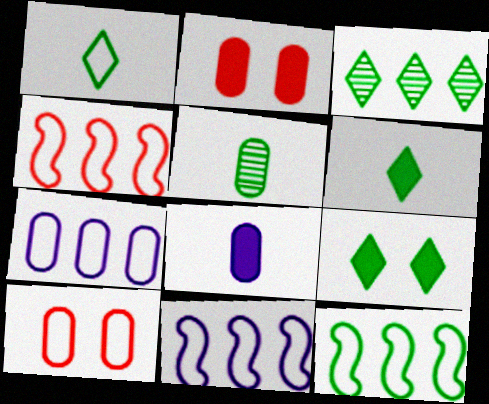[[1, 3, 9], 
[1, 10, 11], 
[2, 5, 7], 
[4, 11, 12], 
[5, 9, 12]]